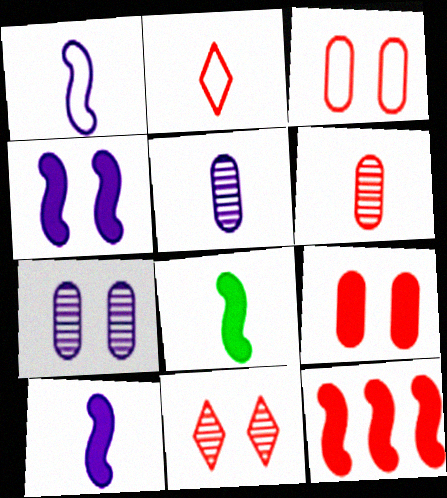[[2, 5, 8], 
[4, 8, 12]]